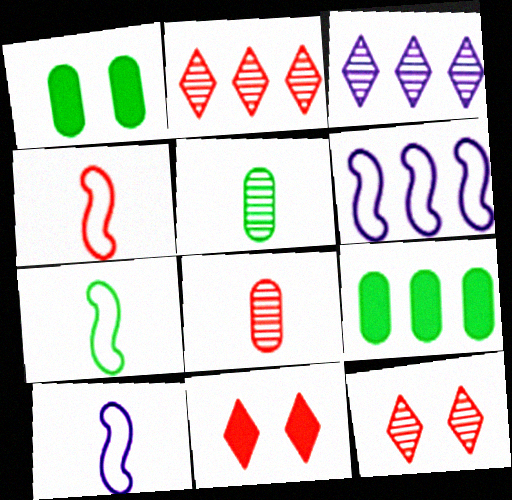[[1, 2, 10], 
[1, 3, 4], 
[2, 6, 9], 
[4, 7, 10], 
[5, 6, 11], 
[9, 10, 12]]